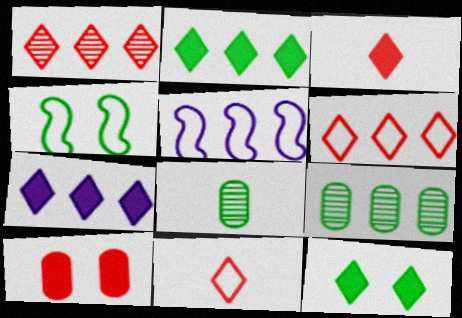[[2, 4, 8], 
[3, 7, 12]]